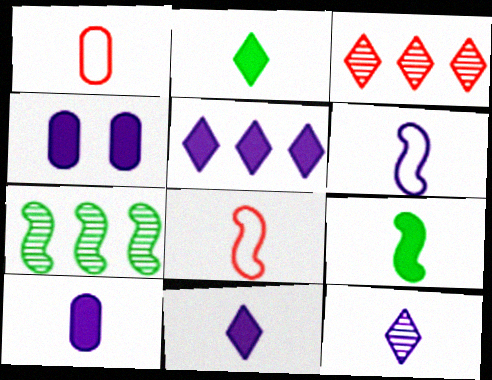[[1, 9, 12], 
[6, 10, 12]]